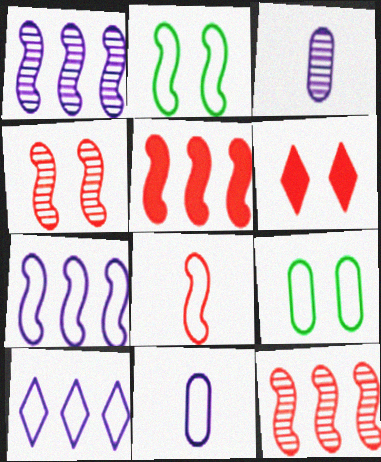[[2, 7, 8], 
[4, 5, 8], 
[8, 9, 10]]